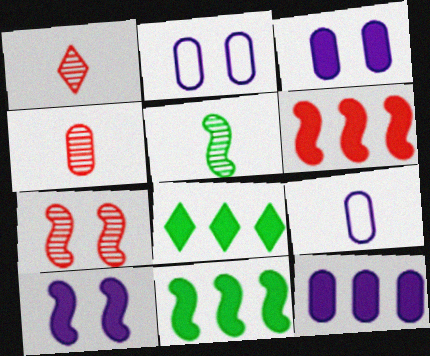[[1, 2, 11], 
[6, 8, 12], 
[7, 8, 9]]